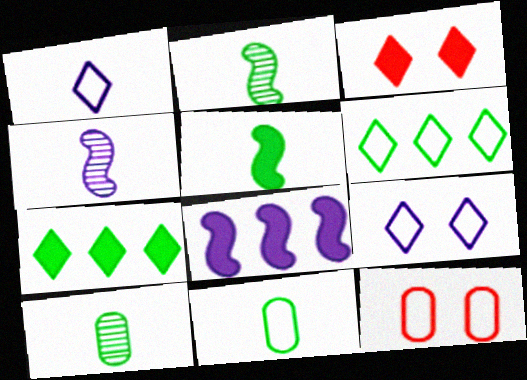[[4, 7, 12]]